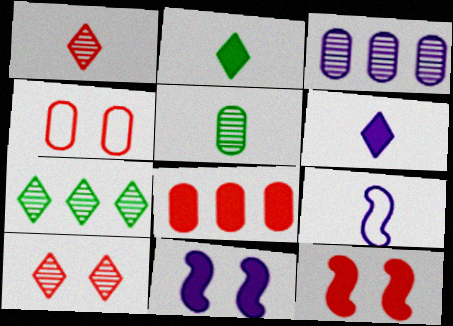[[2, 8, 11], 
[4, 10, 12]]